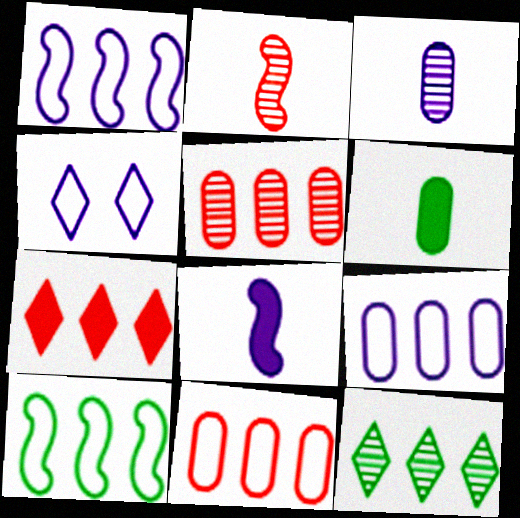[]